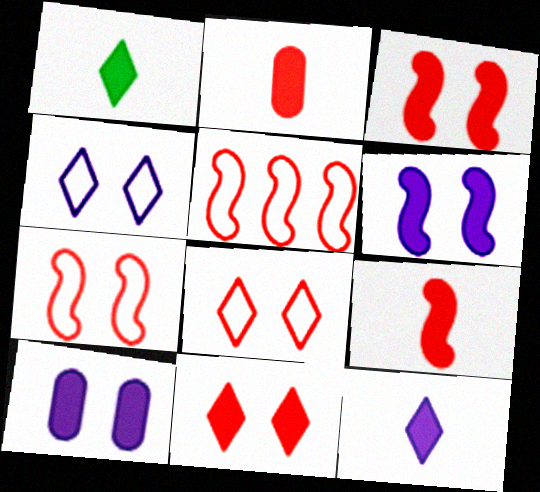[]